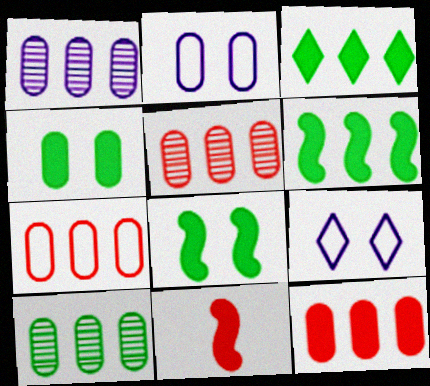[[1, 5, 10], 
[5, 7, 12], 
[9, 10, 11]]